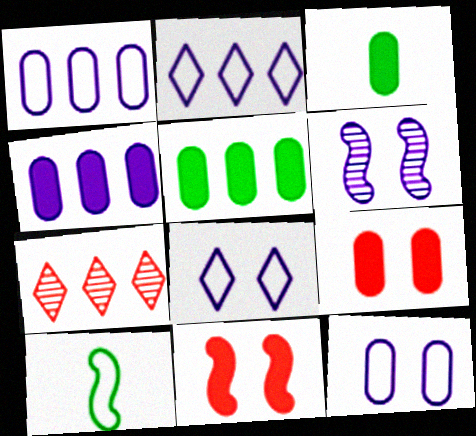[[3, 4, 9]]